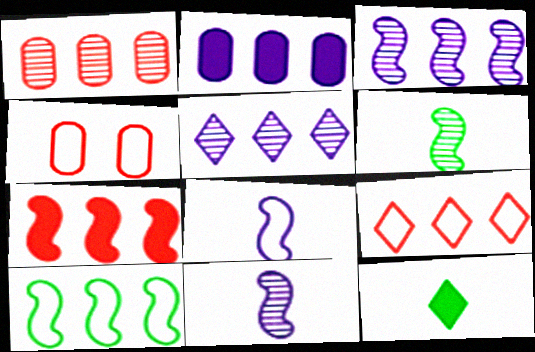[[1, 7, 9], 
[3, 4, 12], 
[3, 7, 10]]